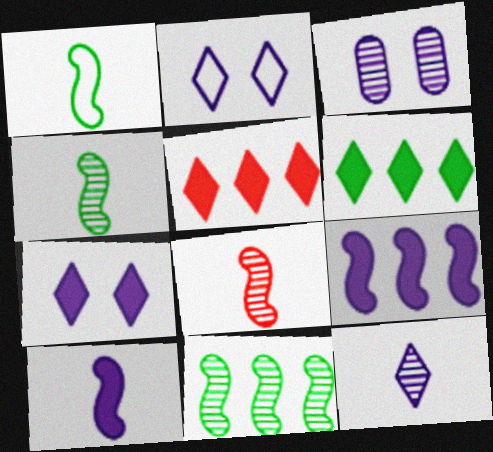[[1, 3, 5], 
[1, 8, 10]]